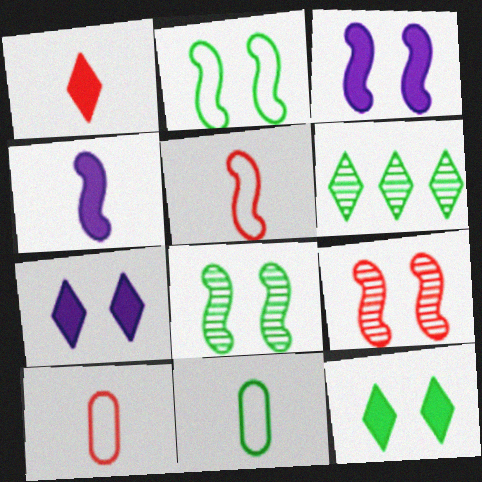[[2, 3, 9], 
[3, 6, 10]]